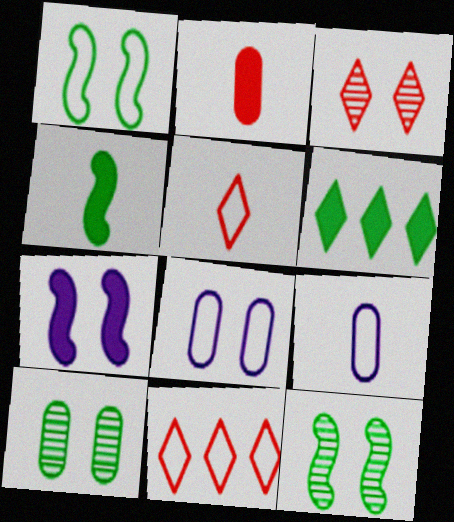[[1, 9, 11], 
[2, 6, 7]]